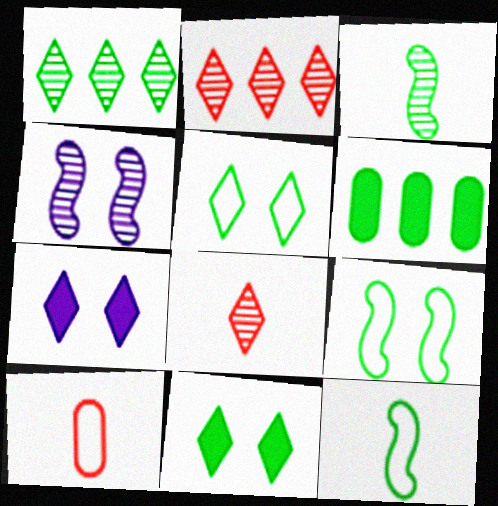[[3, 5, 6]]